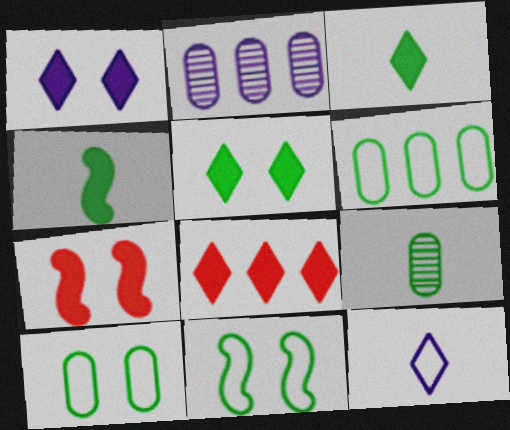[[1, 3, 8]]